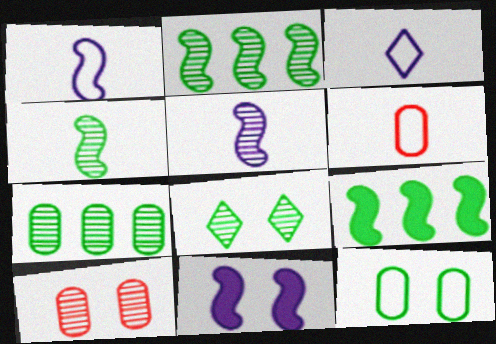[[3, 9, 10], 
[4, 7, 8]]